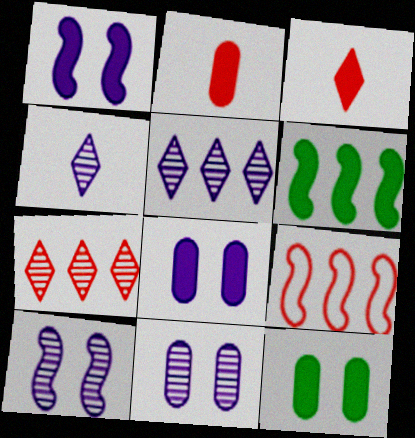[[3, 6, 8], 
[4, 9, 12]]